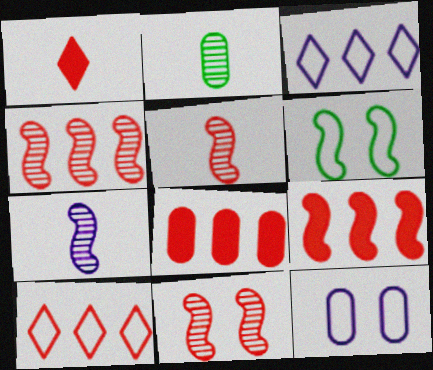[[2, 8, 12], 
[4, 5, 11], 
[4, 8, 10], 
[6, 7, 9]]